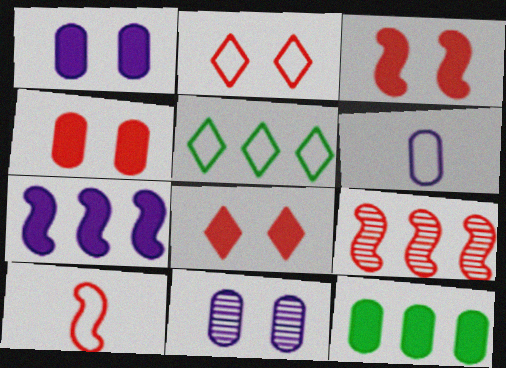[[3, 4, 8], 
[3, 9, 10]]